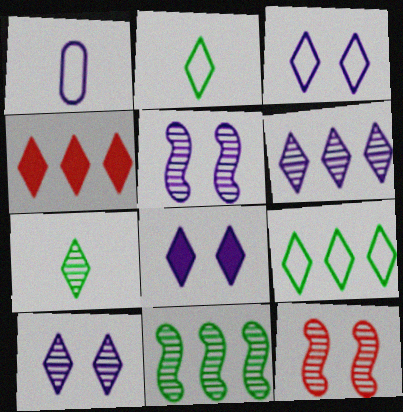[[2, 4, 10], 
[3, 4, 7], 
[3, 8, 10], 
[4, 6, 9]]